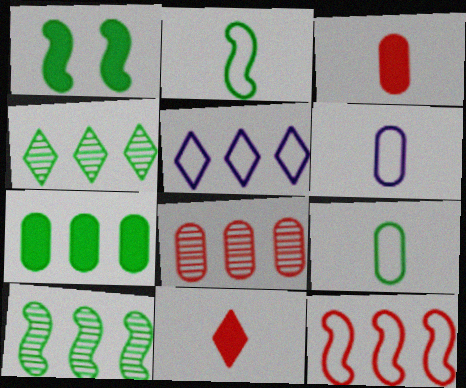[[1, 2, 10], 
[1, 4, 9]]